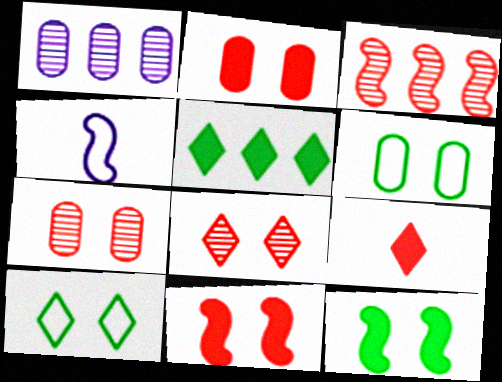[[3, 4, 12], 
[4, 5, 7]]